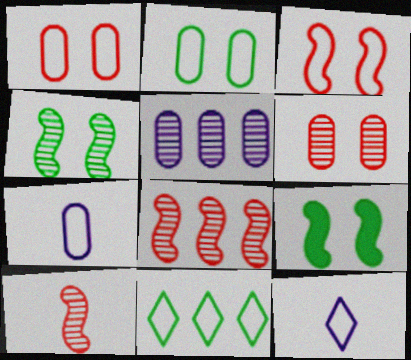[[3, 7, 11]]